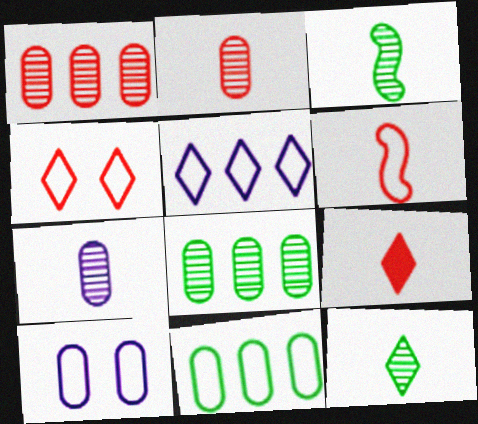[[2, 6, 9]]